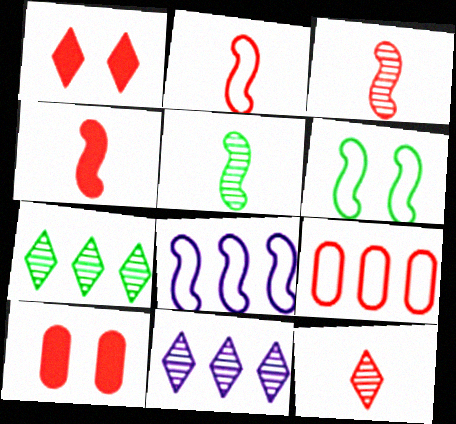[[1, 3, 9], 
[2, 3, 4], 
[2, 6, 8]]